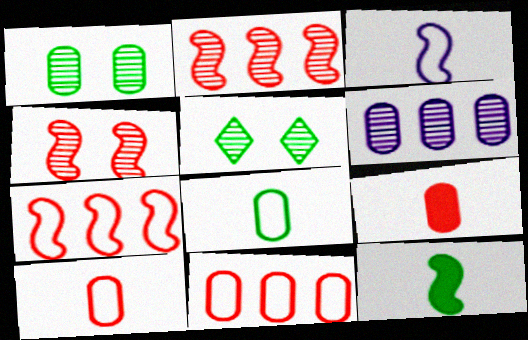[]